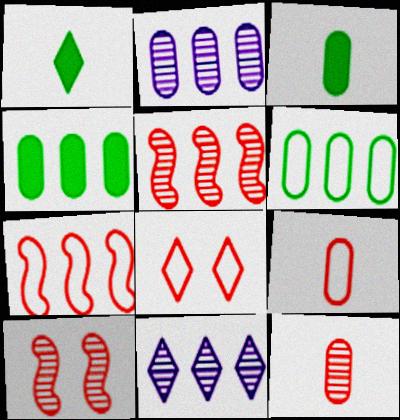[[1, 8, 11], 
[4, 7, 11], 
[7, 8, 9]]